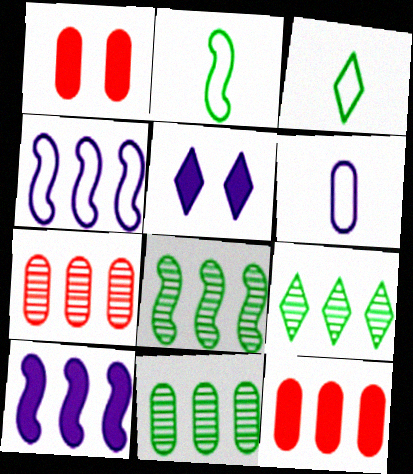[[1, 6, 11], 
[2, 5, 7], 
[4, 9, 12], 
[8, 9, 11]]